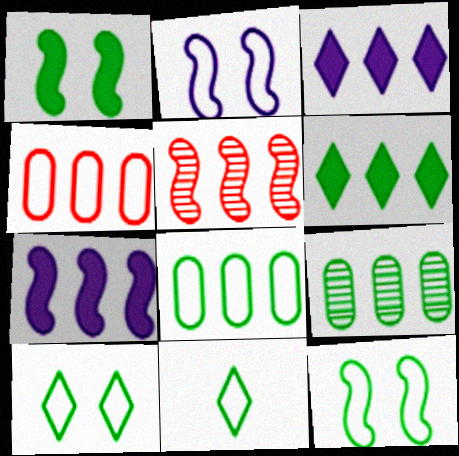[[1, 9, 11], 
[2, 4, 11], 
[3, 5, 8], 
[8, 11, 12]]